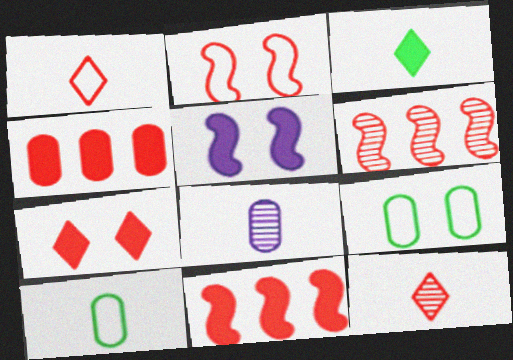[[2, 4, 12], 
[3, 4, 5], 
[4, 8, 9]]